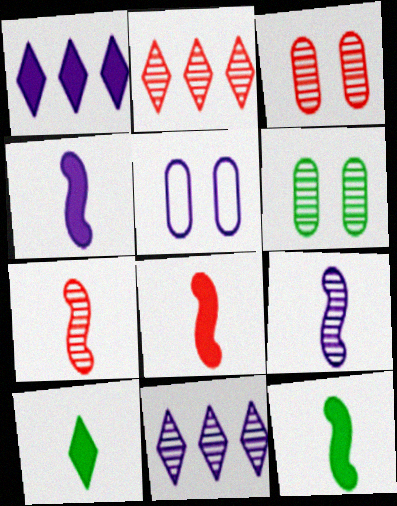[[1, 5, 9], 
[2, 3, 7], 
[2, 5, 12], 
[2, 6, 9], 
[4, 5, 11], 
[4, 8, 12], 
[6, 7, 11]]